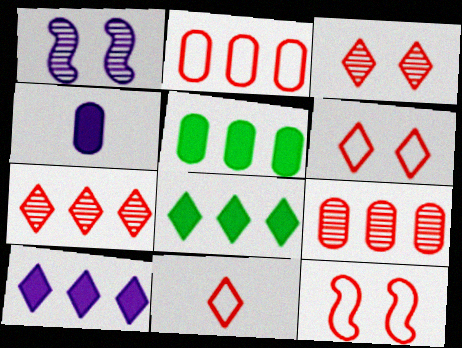[[1, 5, 11], 
[2, 11, 12]]